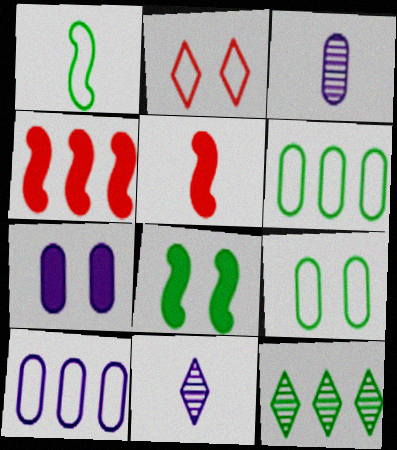[[1, 2, 10], 
[3, 7, 10], 
[4, 9, 11], 
[4, 10, 12]]